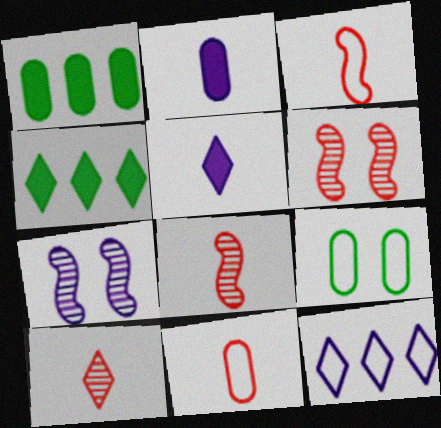[[2, 7, 12], 
[3, 9, 12], 
[4, 7, 11]]